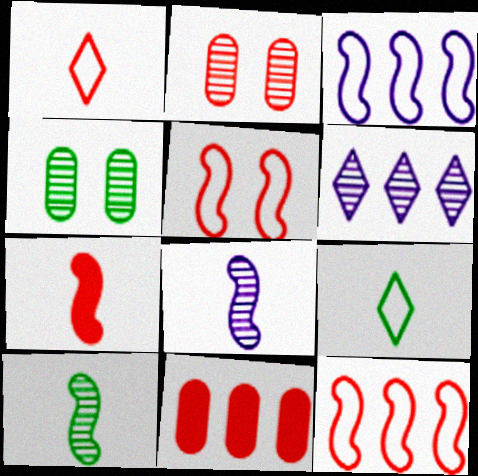[[2, 6, 10]]